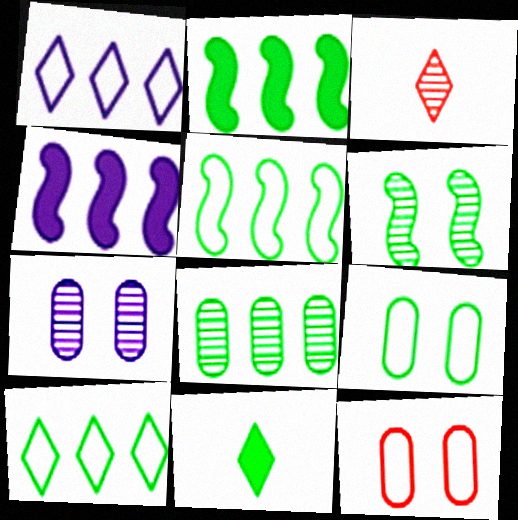[[2, 8, 10], 
[3, 4, 9]]